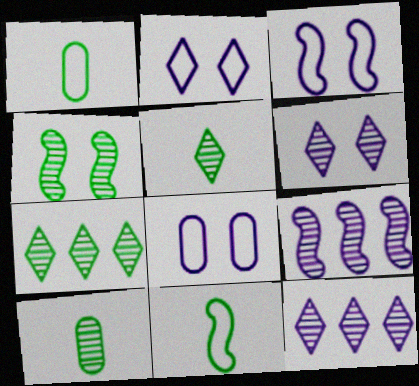[[2, 3, 8], 
[4, 7, 10]]